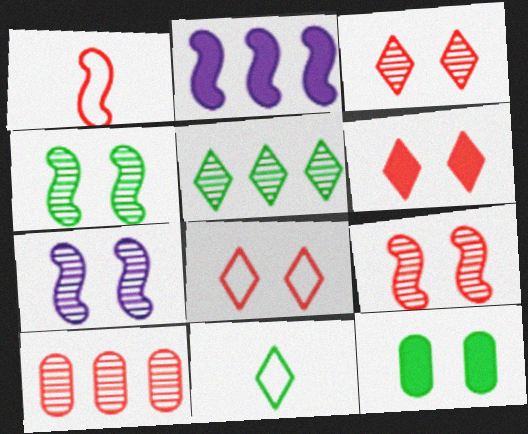[[1, 2, 4], 
[1, 6, 10], 
[3, 6, 8], 
[4, 7, 9], 
[7, 8, 12]]